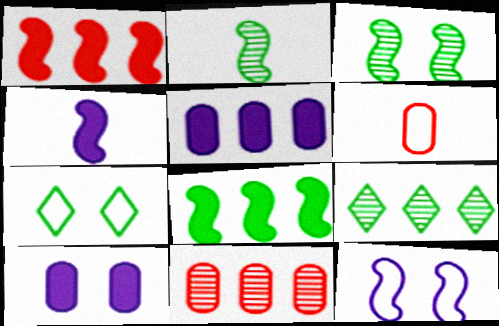[[1, 2, 12], 
[4, 7, 11]]